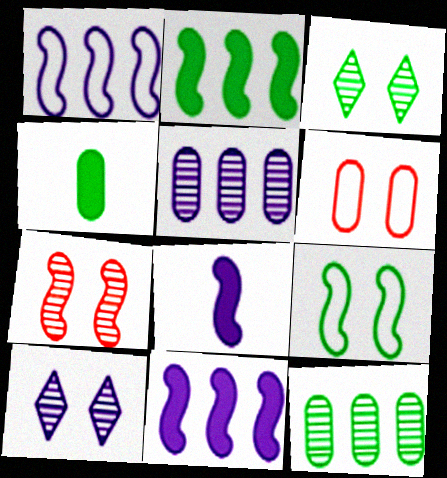[[4, 5, 6]]